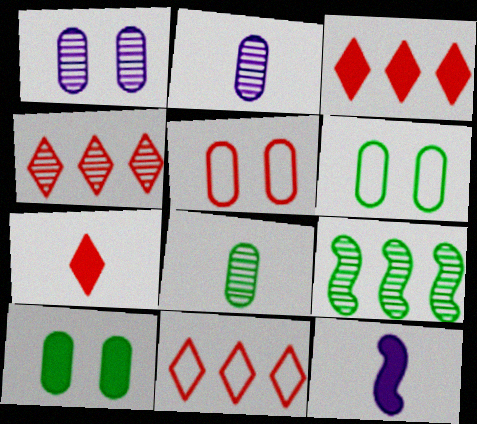[[1, 5, 10], 
[3, 4, 11], 
[3, 10, 12], 
[4, 6, 12]]